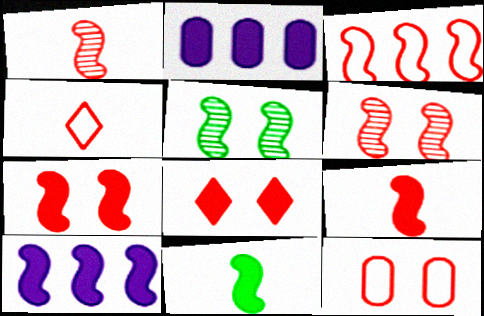[[1, 3, 7], 
[2, 4, 5], 
[2, 8, 11], 
[3, 4, 12], 
[3, 6, 9], 
[6, 8, 12], 
[7, 10, 11]]